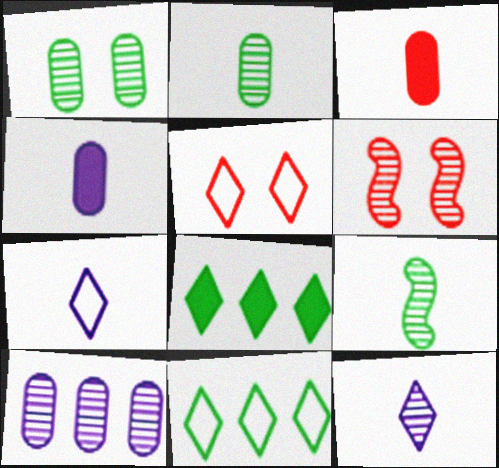[[3, 7, 9], 
[4, 6, 11], 
[5, 7, 11], 
[5, 8, 12]]